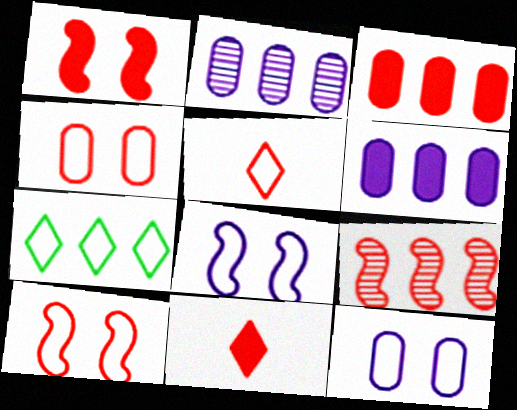[[1, 3, 11], 
[4, 9, 11], 
[6, 7, 9]]